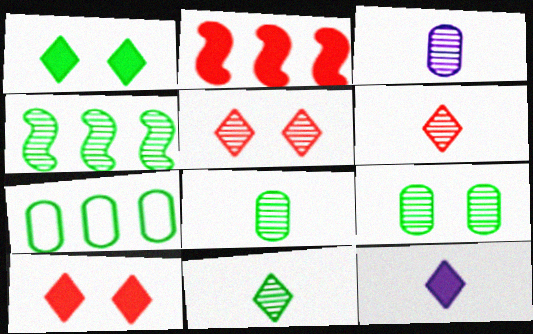[[3, 4, 5], 
[4, 9, 11]]